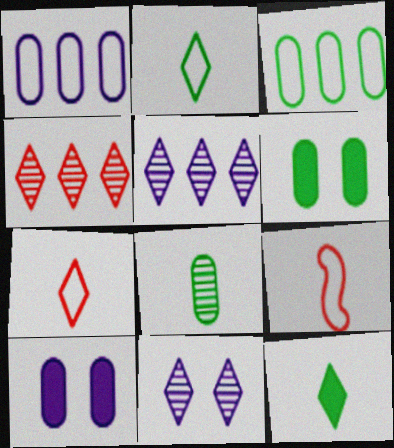[[3, 6, 8], 
[5, 6, 9]]